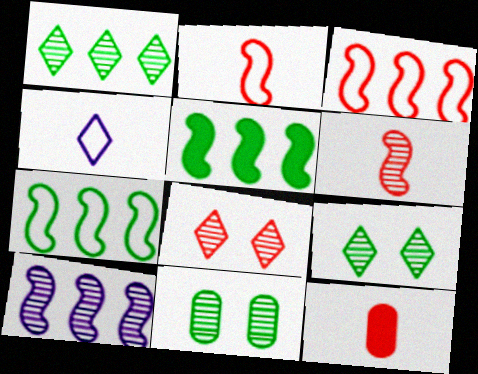[[3, 5, 10], 
[3, 8, 12]]